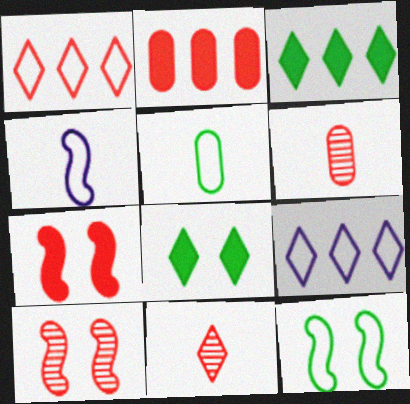[[1, 6, 7], 
[8, 9, 11]]